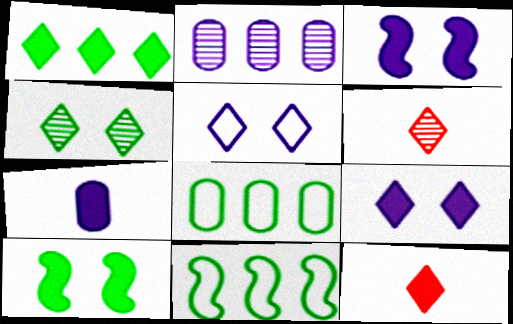[[1, 5, 6], 
[1, 9, 12], 
[3, 6, 8]]